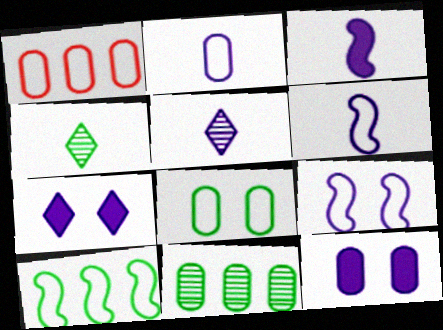[[1, 2, 8], 
[2, 3, 5]]